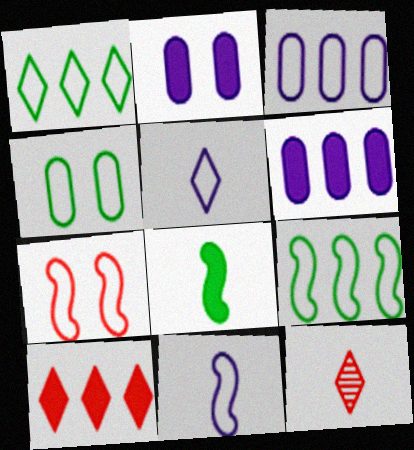[[2, 8, 10], 
[2, 9, 12], 
[7, 9, 11]]